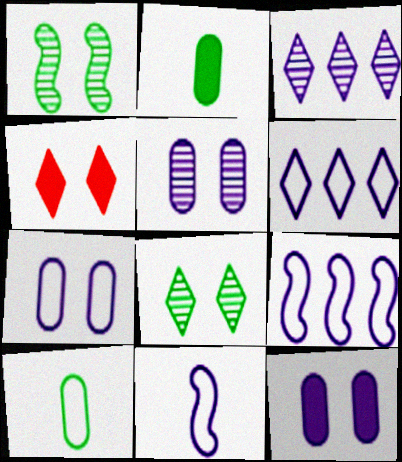[[1, 4, 7], 
[3, 11, 12], 
[5, 7, 12], 
[6, 7, 11]]